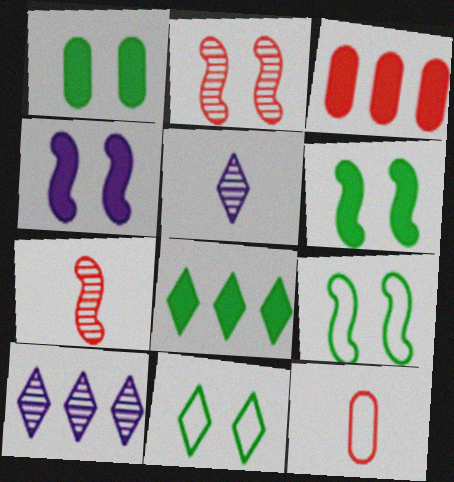[[2, 4, 9], 
[3, 5, 9], 
[6, 10, 12]]